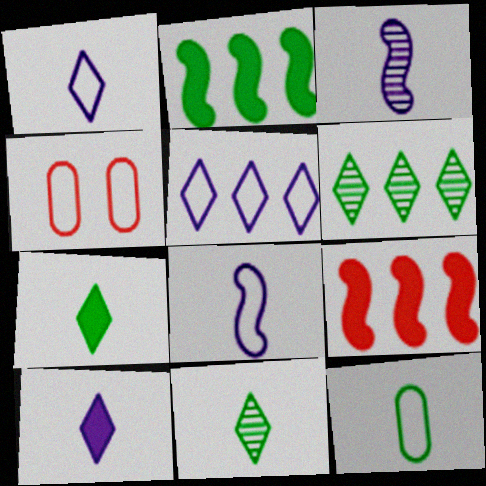[]